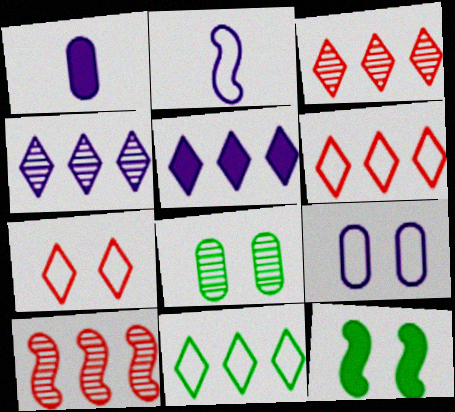[[2, 10, 12], 
[3, 5, 11]]